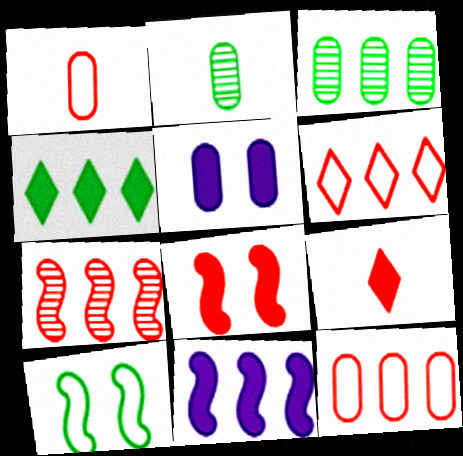[[1, 3, 5], 
[2, 4, 10], 
[2, 5, 12], 
[3, 6, 11]]